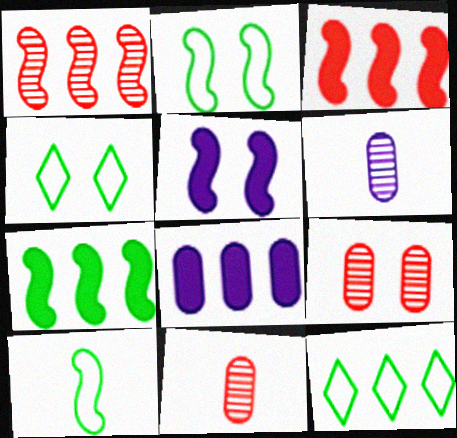[[1, 5, 10], 
[1, 8, 12], 
[3, 4, 6], 
[4, 5, 9], 
[5, 11, 12]]